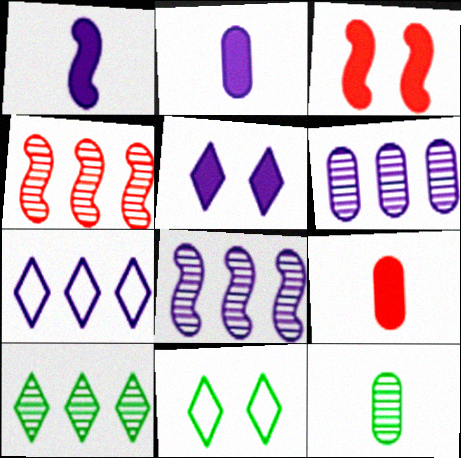[[2, 4, 11], 
[3, 7, 12], 
[4, 6, 10], 
[8, 9, 11]]